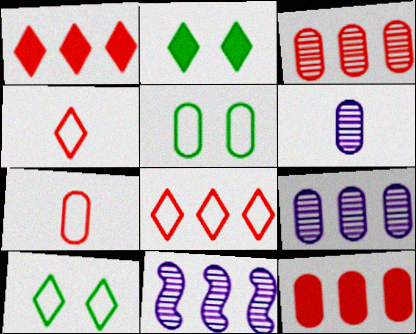[[2, 7, 11], 
[5, 6, 12]]